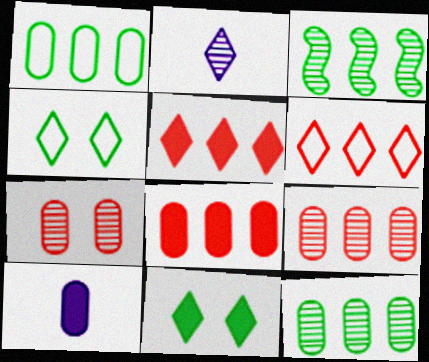[[1, 7, 10], 
[2, 3, 7], 
[2, 4, 5], 
[2, 6, 11]]